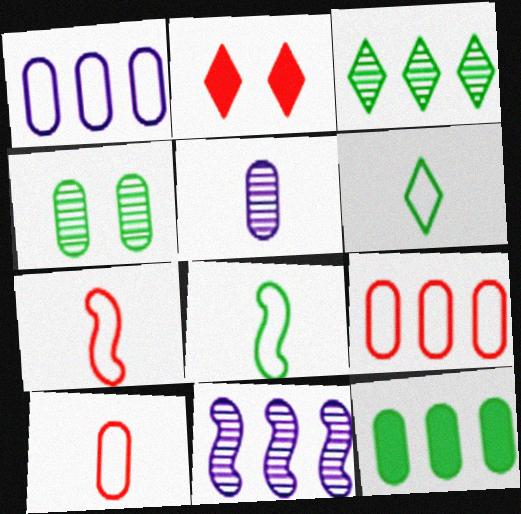[]